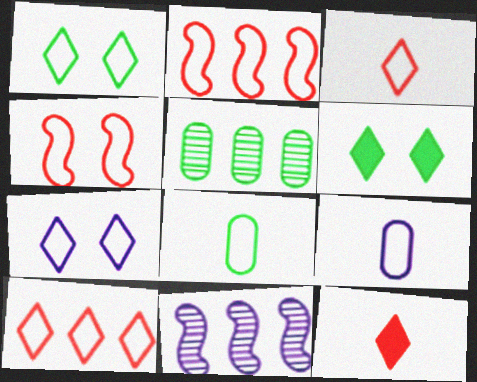[[1, 2, 9], 
[2, 7, 8]]